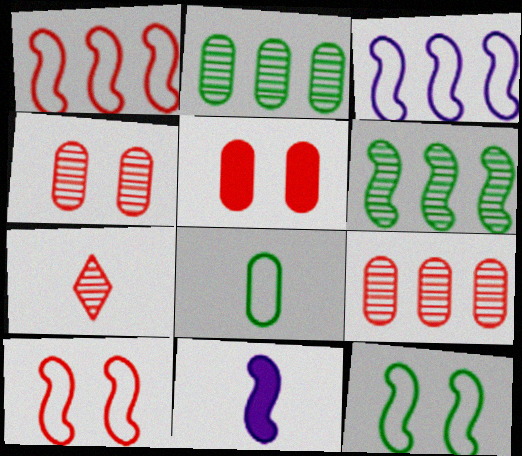[[1, 5, 7], 
[6, 10, 11], 
[7, 8, 11]]